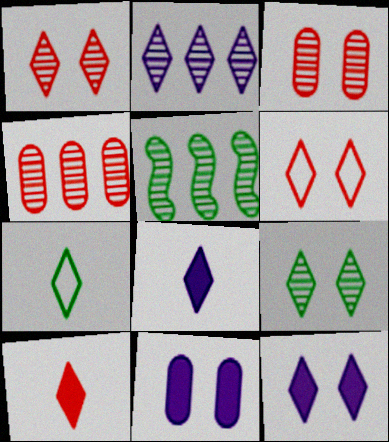[[2, 4, 5], 
[6, 9, 12]]